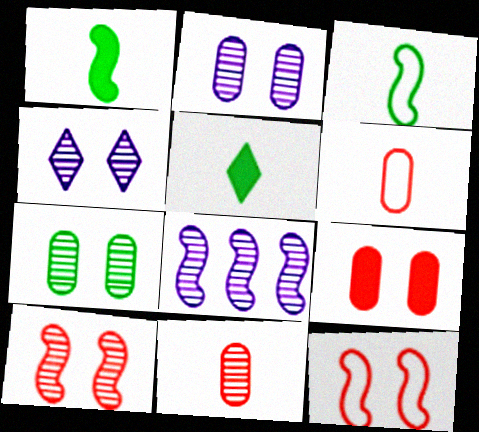[[1, 8, 12], 
[4, 7, 10]]